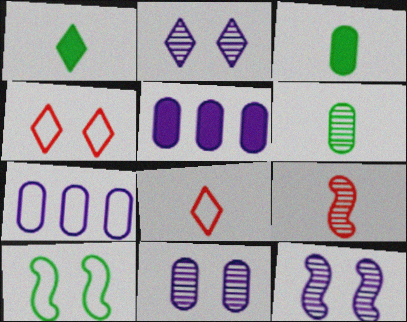[[2, 11, 12], 
[7, 8, 10]]